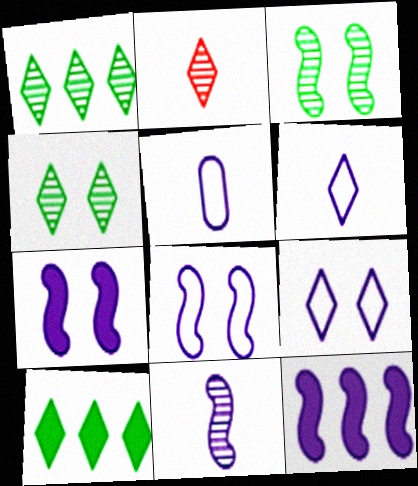[[2, 9, 10], 
[8, 11, 12]]